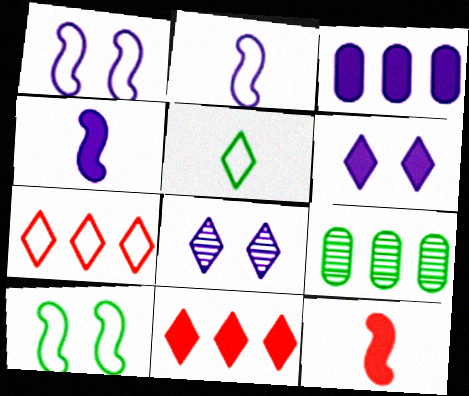[[2, 3, 8], 
[3, 4, 6], 
[5, 8, 11]]